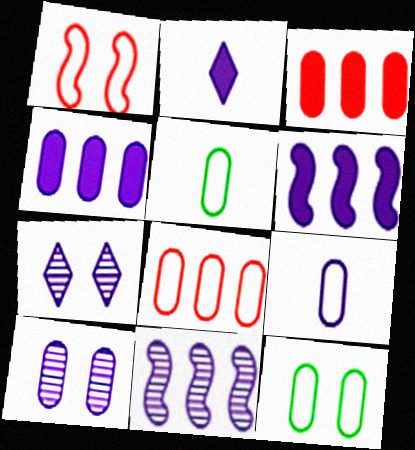[[3, 5, 10], 
[4, 9, 10], 
[6, 7, 9], 
[8, 9, 12]]